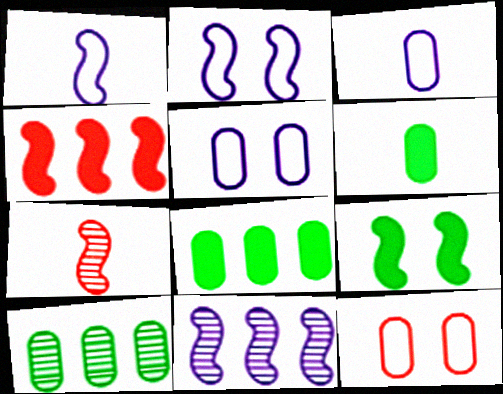[]